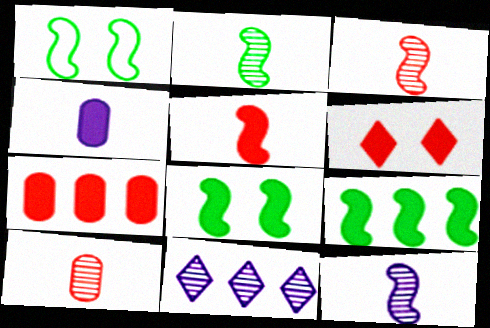[[1, 2, 9], 
[2, 3, 12], 
[4, 6, 9], 
[5, 6, 7]]